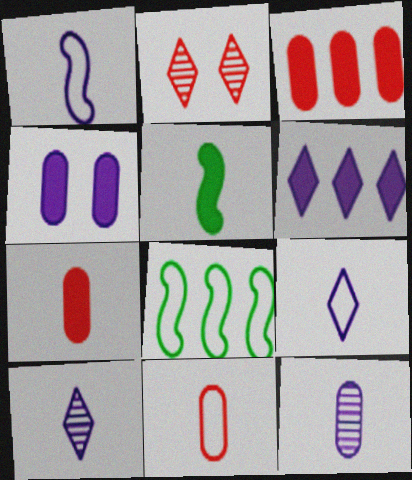[[5, 10, 11]]